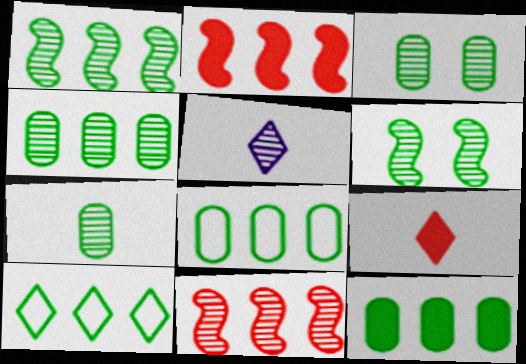[[1, 10, 12], 
[3, 4, 7], 
[3, 5, 11], 
[4, 8, 12]]